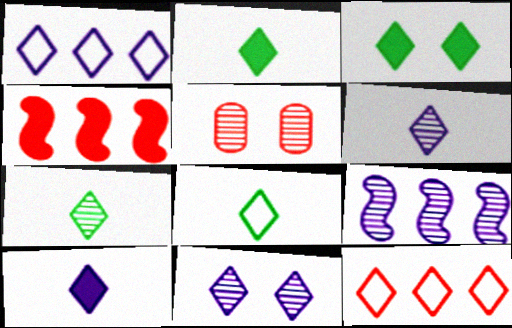[[1, 10, 11], 
[2, 7, 8], 
[2, 11, 12], 
[3, 6, 12], 
[5, 7, 9]]